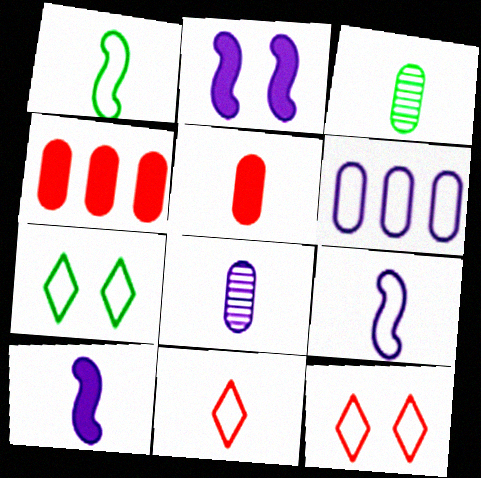[[1, 6, 12], 
[3, 10, 11]]